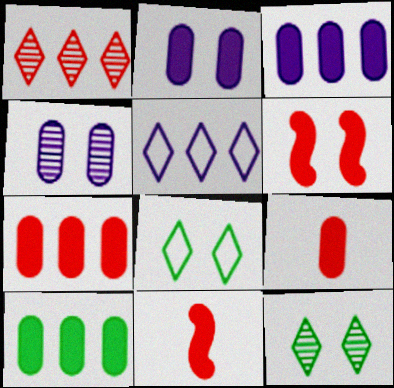[[2, 9, 10], 
[3, 7, 10], 
[4, 6, 8]]